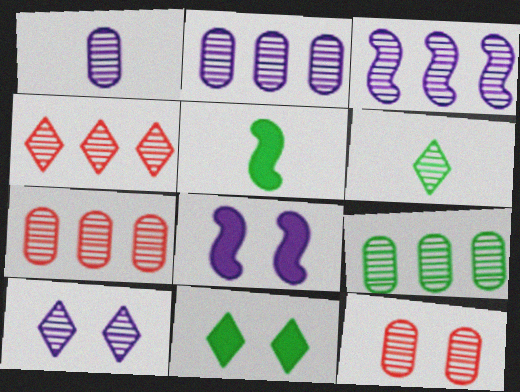[[1, 3, 10], 
[1, 9, 12], 
[2, 7, 9], 
[3, 4, 9], 
[3, 6, 12], 
[4, 6, 10]]